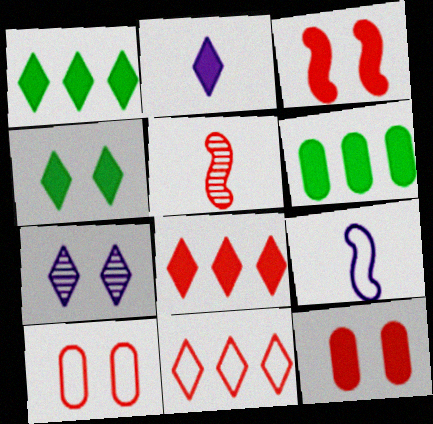[[2, 3, 6], 
[2, 4, 8], 
[5, 8, 10], 
[5, 11, 12]]